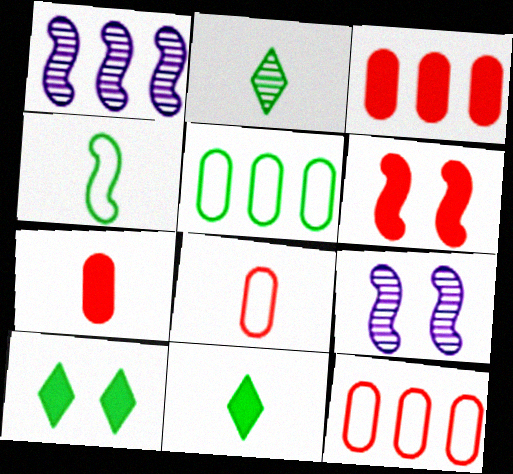[[1, 4, 6], 
[1, 8, 10], 
[9, 11, 12]]